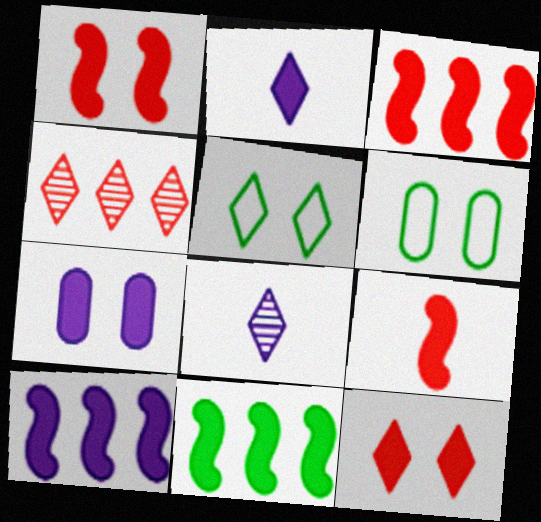[[1, 3, 9], 
[2, 4, 5], 
[2, 7, 10], 
[3, 6, 8], 
[3, 10, 11]]